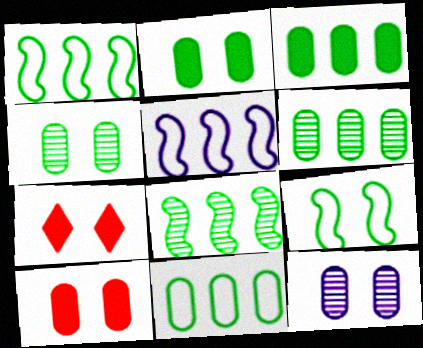[[3, 6, 11], 
[7, 9, 12]]